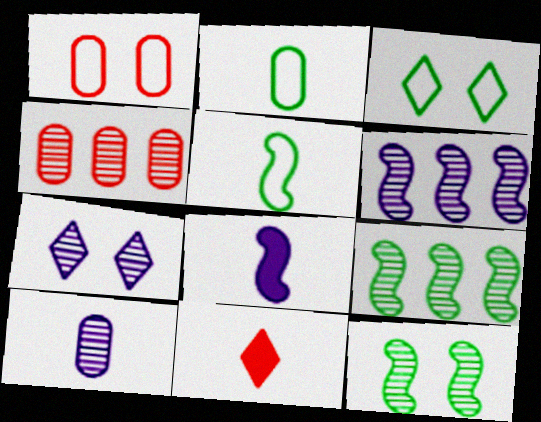[[3, 4, 8], 
[5, 10, 11], 
[6, 7, 10]]